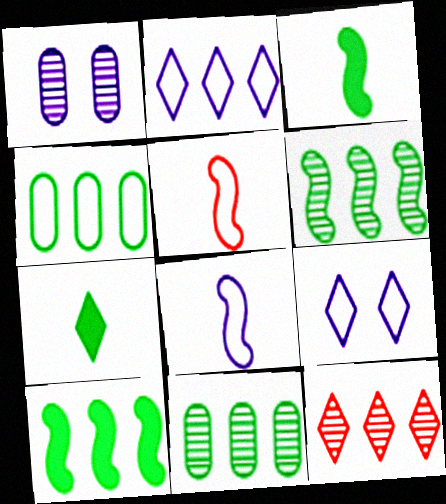[[4, 5, 9], 
[7, 9, 12]]